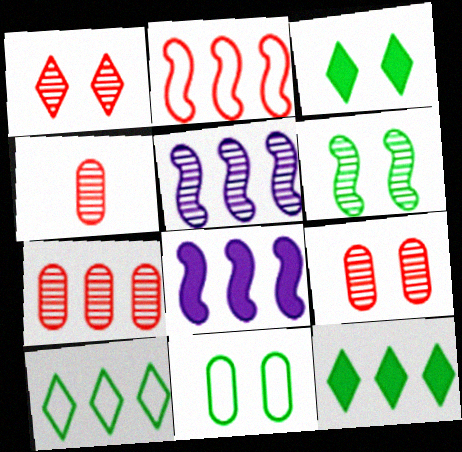[[3, 6, 11], 
[4, 7, 9], 
[7, 8, 10]]